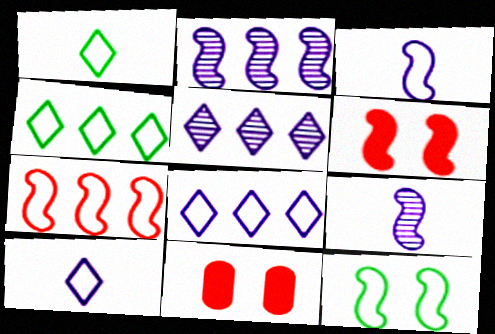[[1, 2, 11], 
[3, 7, 12], 
[4, 9, 11]]